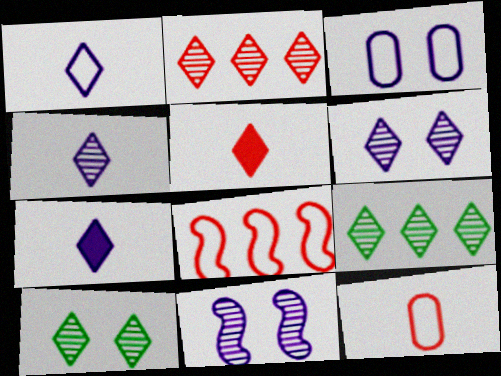[[1, 4, 7], 
[2, 4, 10]]